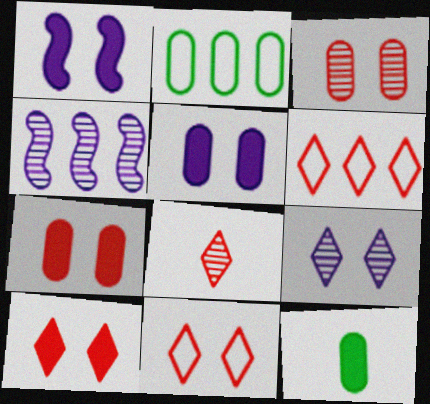[[1, 2, 8], 
[4, 11, 12], 
[6, 8, 10]]